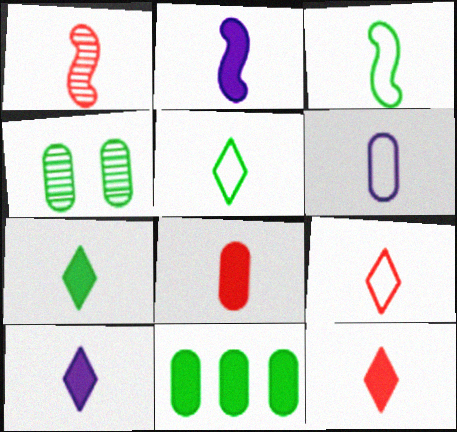[[1, 2, 3], 
[1, 6, 7], 
[1, 8, 9], 
[2, 7, 8], 
[3, 6, 9], 
[7, 10, 12]]